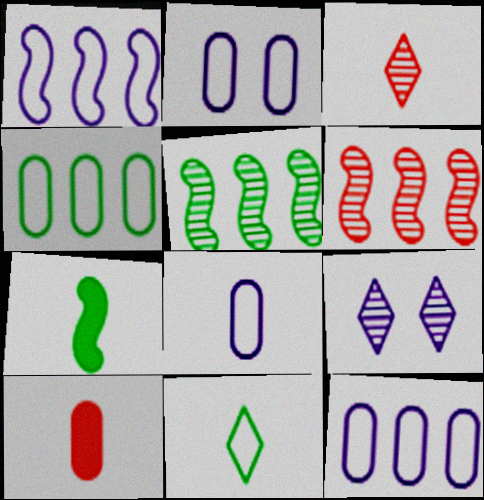[[2, 8, 12], 
[3, 7, 8]]